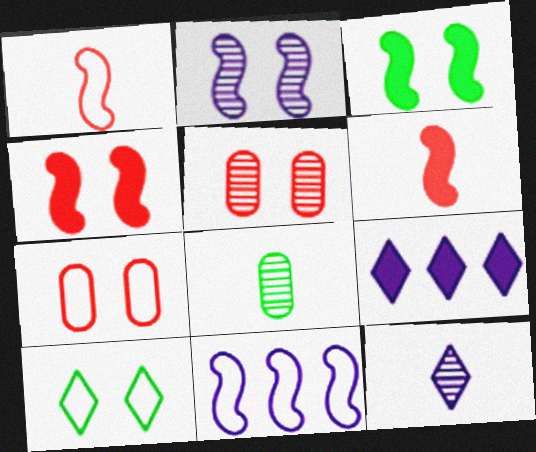[]